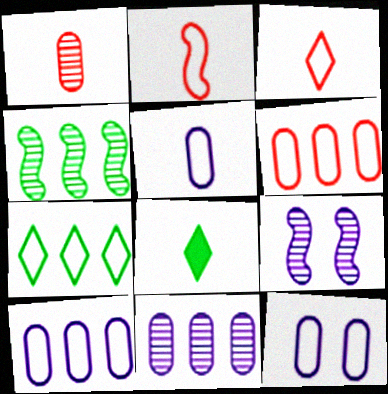[[2, 7, 12], 
[5, 10, 12], 
[6, 8, 9]]